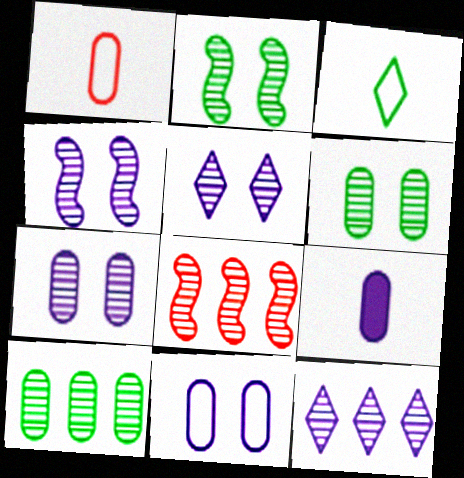[[4, 5, 7], 
[8, 10, 12]]